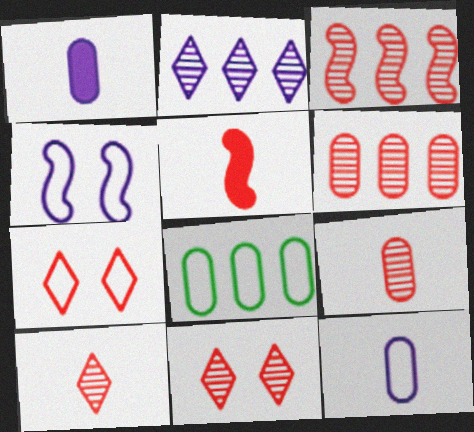[[1, 2, 4], 
[3, 9, 11], 
[5, 6, 7]]